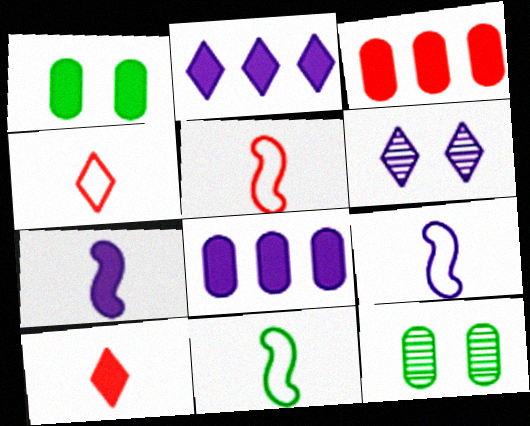[[2, 5, 12], 
[3, 6, 11], 
[5, 9, 11], 
[6, 8, 9]]